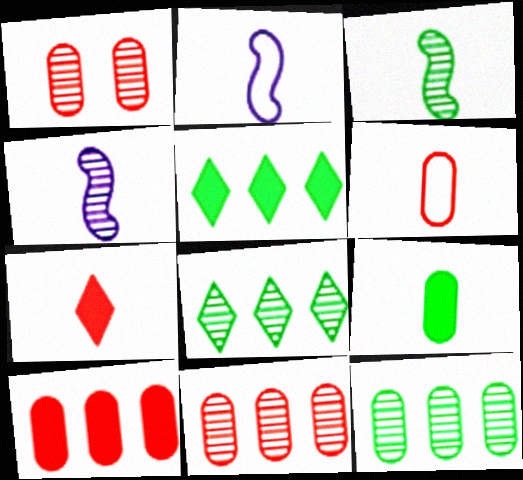[[1, 2, 5], 
[1, 4, 8], 
[1, 6, 10]]